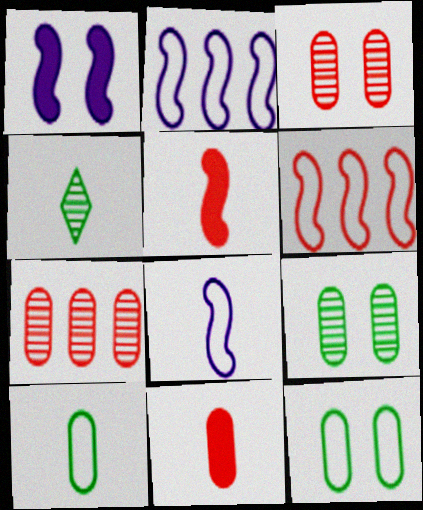[[4, 8, 11]]